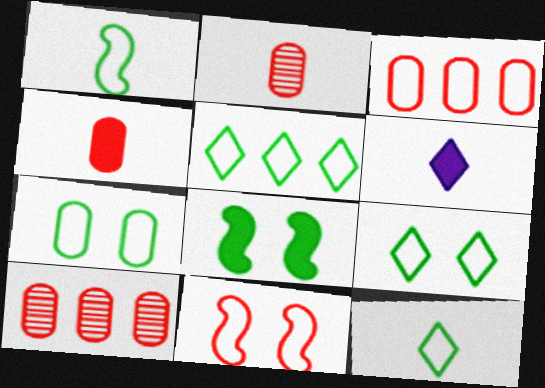[[1, 2, 6], 
[1, 5, 7], 
[5, 9, 12]]